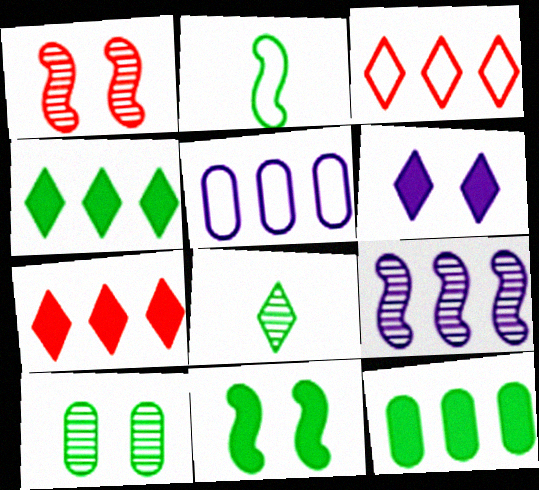[[2, 4, 10], 
[3, 6, 8], 
[3, 9, 12]]